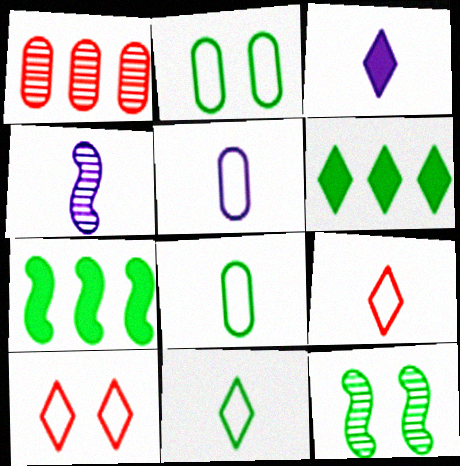[[3, 4, 5], 
[6, 8, 12]]